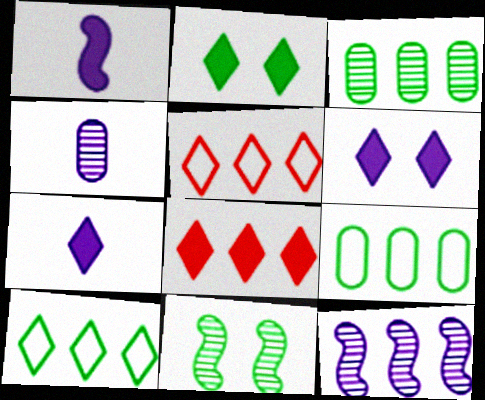[[2, 7, 8], 
[8, 9, 12]]